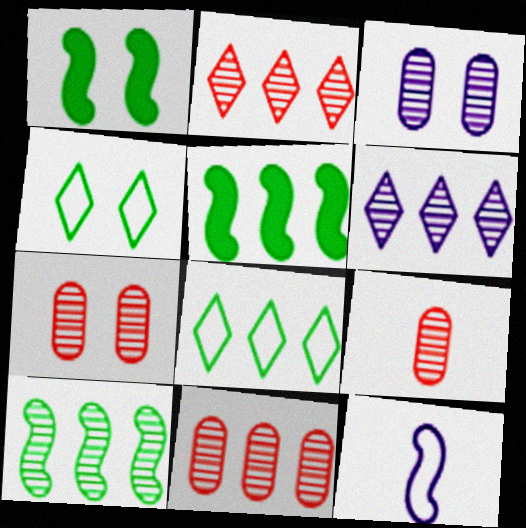[[6, 10, 11], 
[7, 9, 11]]